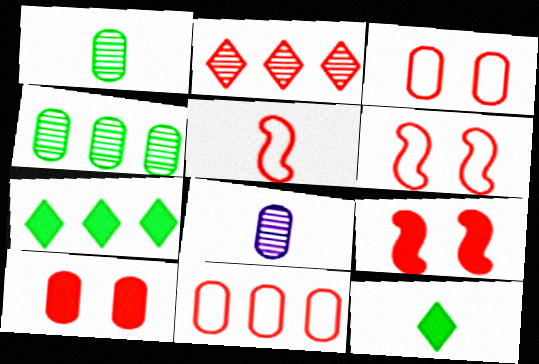[[2, 5, 10], 
[5, 8, 12], 
[6, 7, 8]]